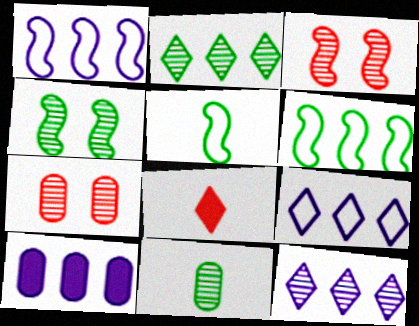[[1, 10, 12], 
[2, 4, 11], 
[3, 11, 12]]